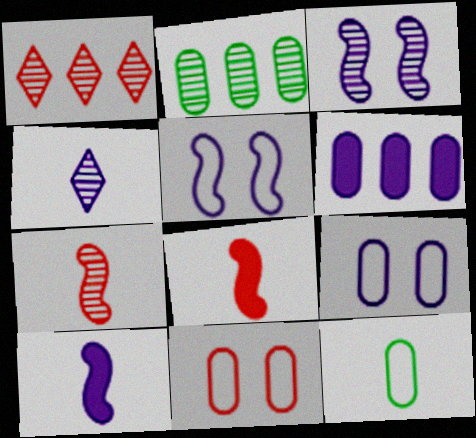[[1, 8, 11], 
[4, 5, 6], 
[4, 8, 12]]